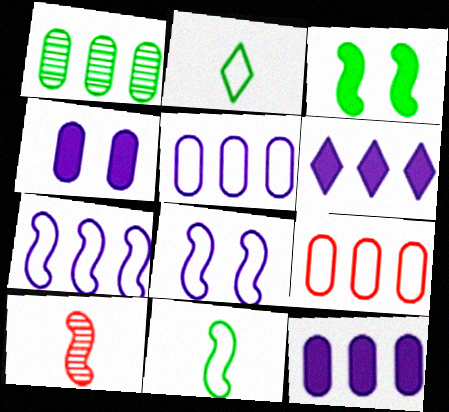[[1, 2, 3], 
[1, 9, 12], 
[2, 8, 9], 
[3, 7, 10]]